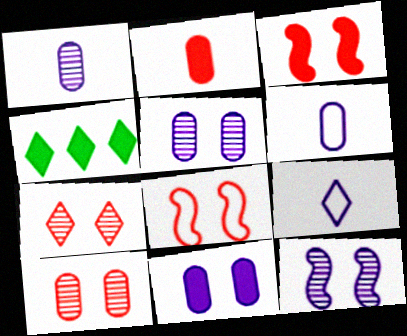[[1, 4, 8], 
[4, 7, 9]]